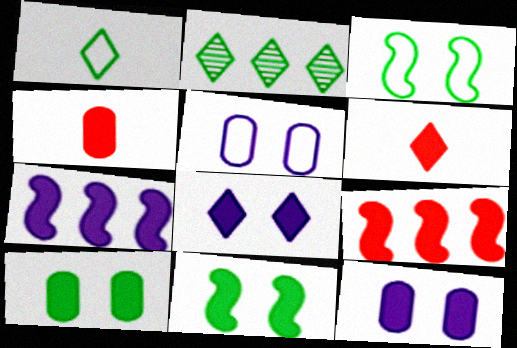[[6, 7, 10]]